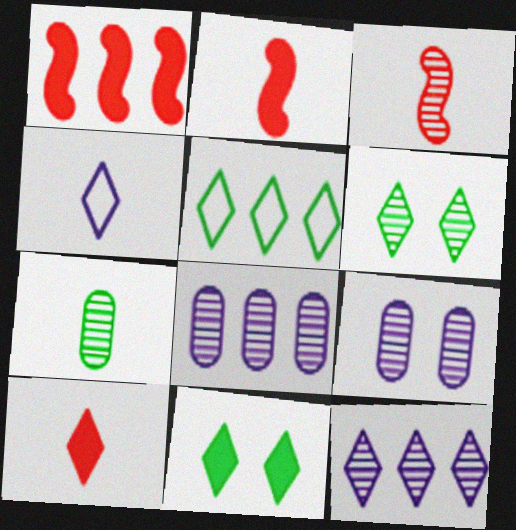[[1, 5, 8], 
[2, 4, 7], 
[2, 5, 9], 
[3, 6, 8]]